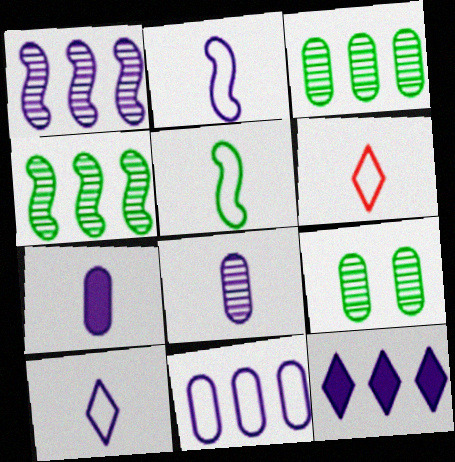[[1, 11, 12]]